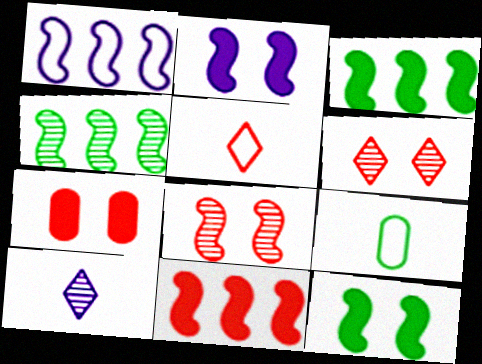[[1, 4, 11]]